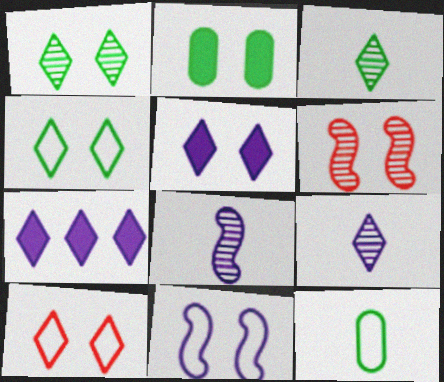[[1, 5, 10], 
[3, 7, 10], 
[6, 7, 12]]